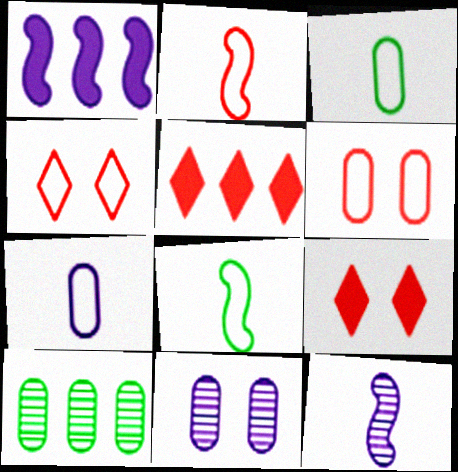[[5, 8, 11]]